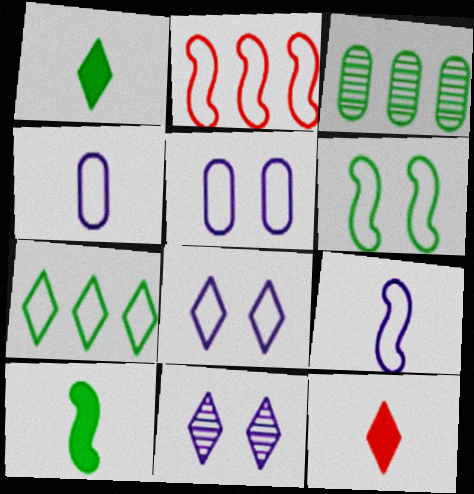[[1, 3, 6], 
[2, 6, 9], 
[7, 11, 12]]